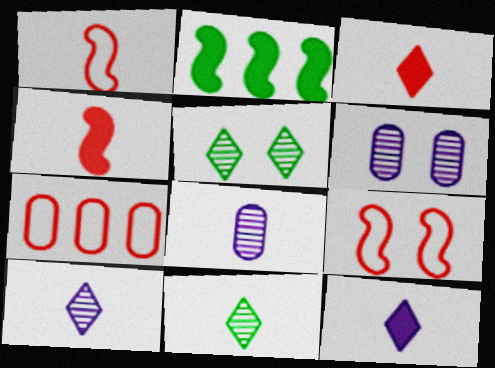[]